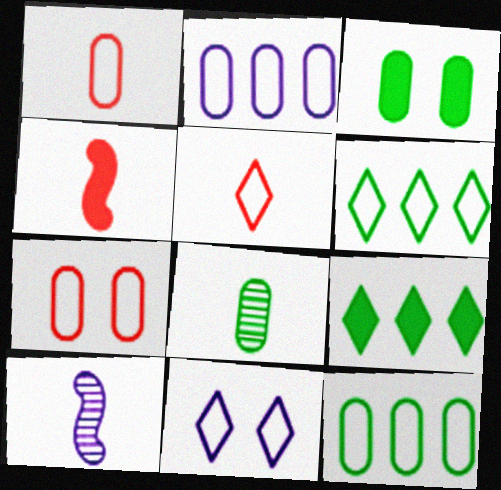[[3, 8, 12], 
[5, 6, 11], 
[7, 9, 10]]